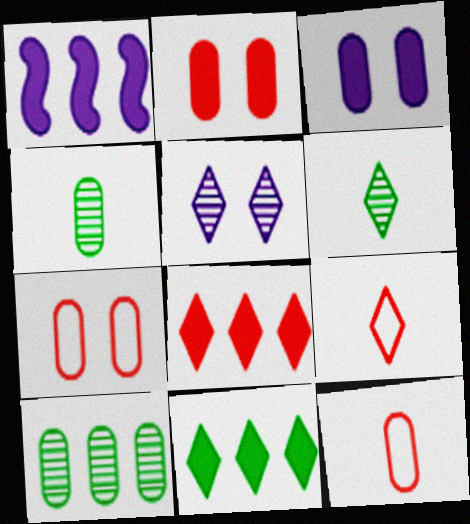[[1, 6, 7], 
[3, 10, 12], 
[5, 9, 11]]